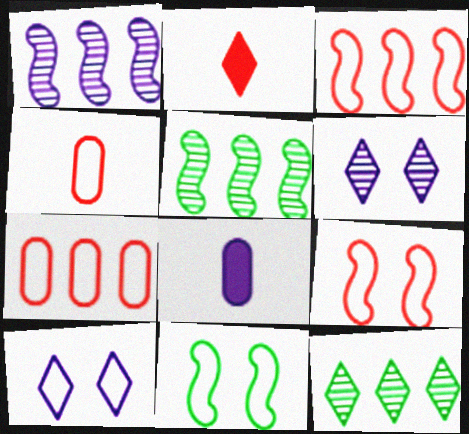[[1, 8, 10], 
[2, 10, 12], 
[8, 9, 12]]